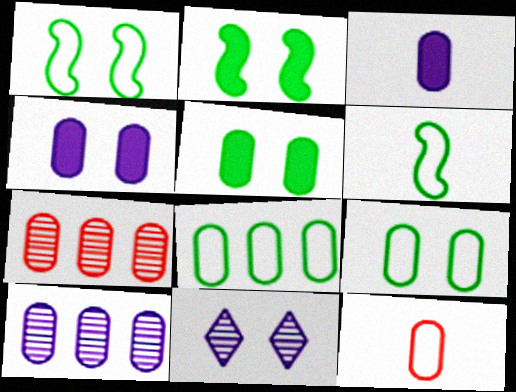[[3, 7, 9], 
[5, 10, 12]]